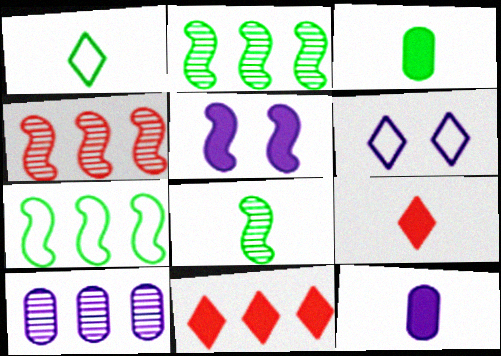[[1, 3, 8], 
[3, 4, 6], 
[3, 5, 11], 
[7, 10, 11]]